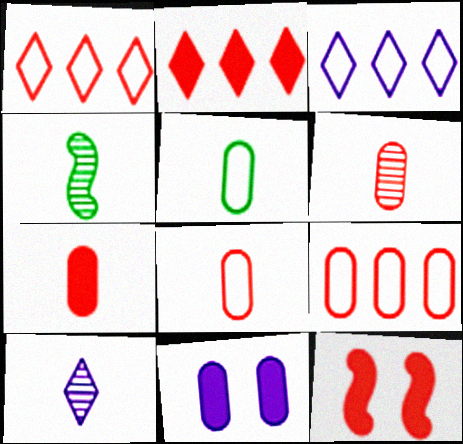[[1, 4, 11], 
[1, 6, 12], 
[2, 7, 12], 
[4, 6, 10], 
[6, 7, 8]]